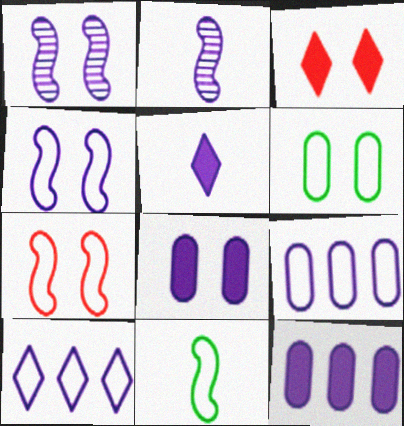[[1, 3, 6], 
[1, 5, 9], 
[2, 8, 10]]